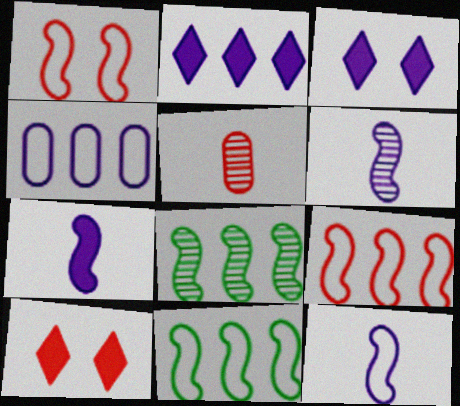[[1, 7, 8], 
[1, 11, 12], 
[3, 4, 6], 
[3, 5, 11], 
[5, 9, 10], 
[6, 7, 12]]